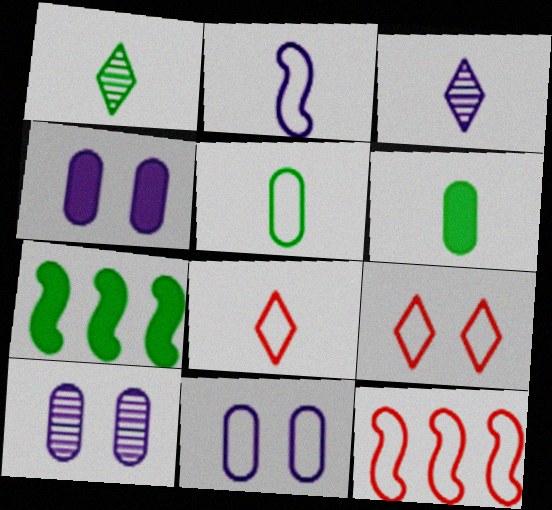[[1, 4, 12], 
[2, 5, 8], 
[4, 10, 11], 
[7, 8, 10]]